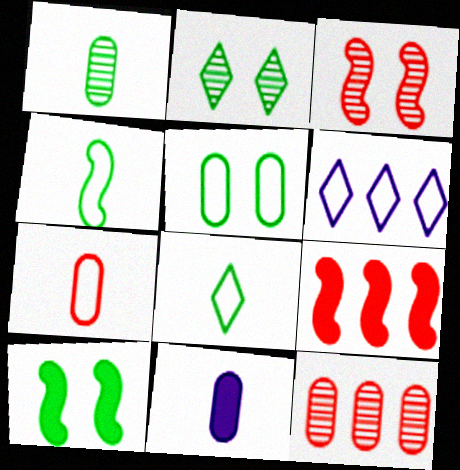[[1, 7, 11], 
[2, 5, 10], 
[5, 11, 12]]